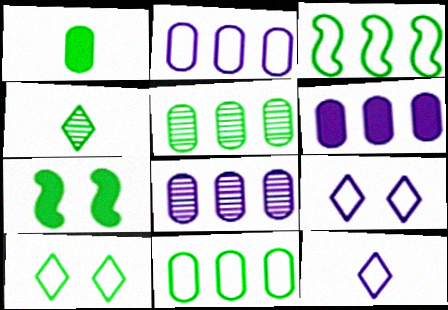[[2, 6, 8], 
[4, 7, 11]]